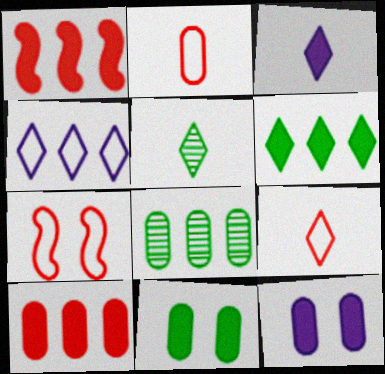[[1, 3, 11], 
[1, 4, 8], 
[2, 8, 12], 
[3, 5, 9], 
[3, 7, 8]]